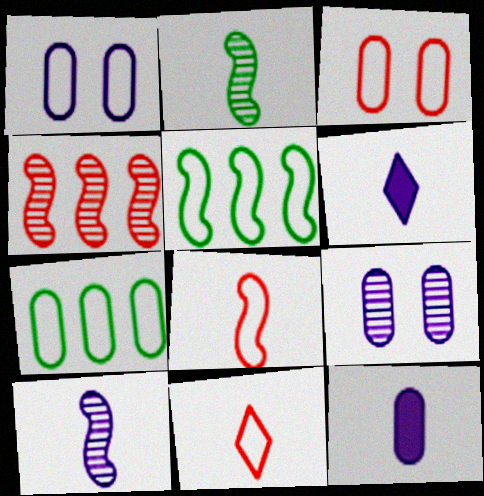[[1, 5, 11], 
[2, 11, 12]]